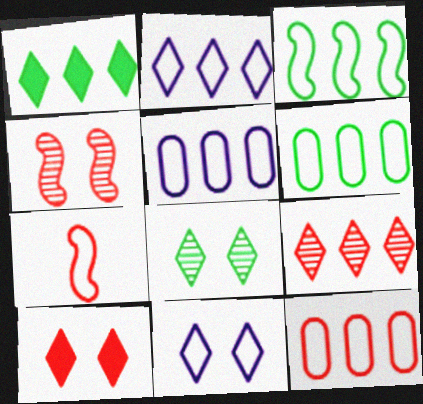[[1, 2, 9], 
[2, 3, 12], 
[5, 6, 12], 
[6, 7, 11], 
[8, 10, 11]]